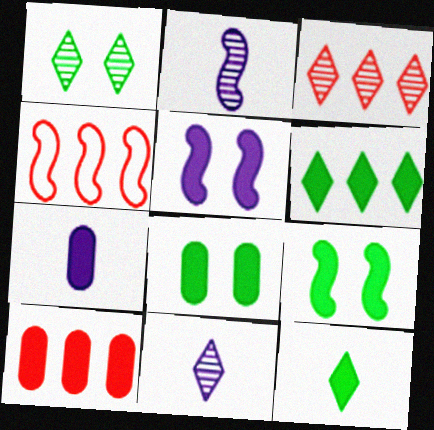[[1, 3, 11], 
[1, 4, 7], 
[2, 4, 9], 
[3, 4, 10], 
[4, 8, 11], 
[5, 10, 12], 
[7, 8, 10]]